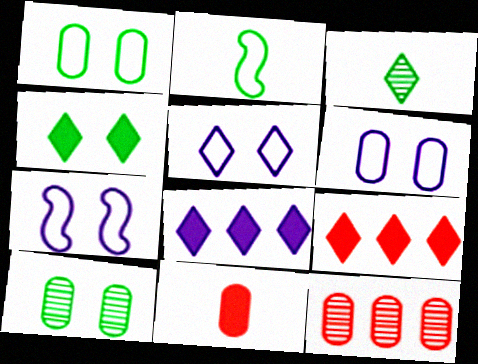[[3, 5, 9], 
[5, 6, 7]]